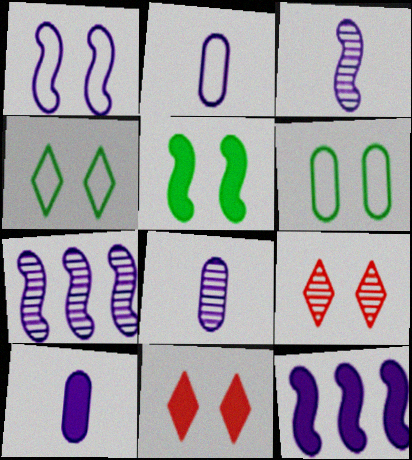[[1, 3, 12], 
[2, 8, 10]]